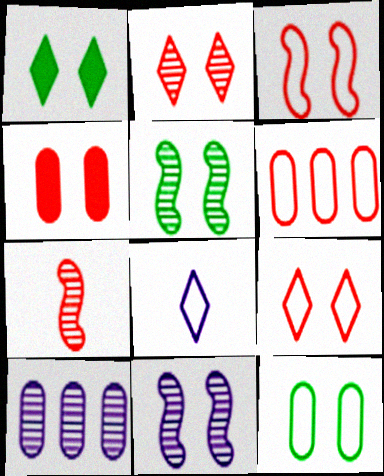[[1, 5, 12], 
[2, 3, 4]]